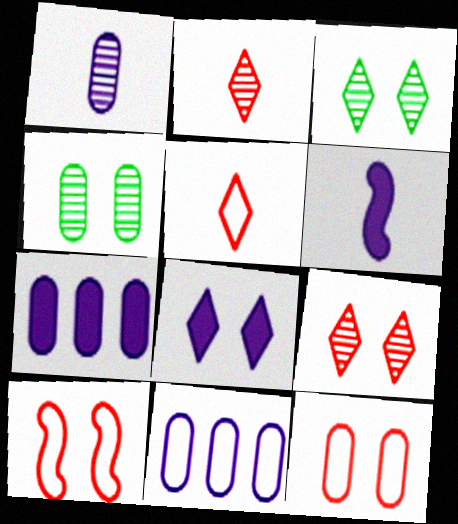[[4, 8, 10], 
[6, 7, 8]]